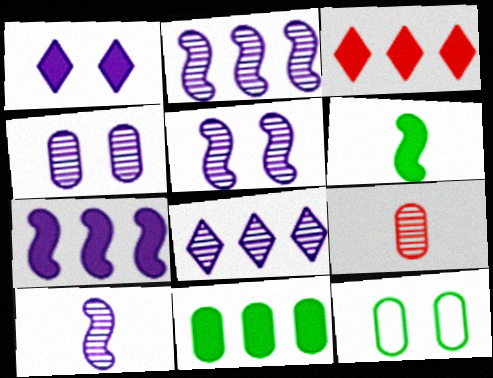[[2, 5, 10], 
[3, 7, 11], 
[3, 10, 12], 
[4, 8, 10]]